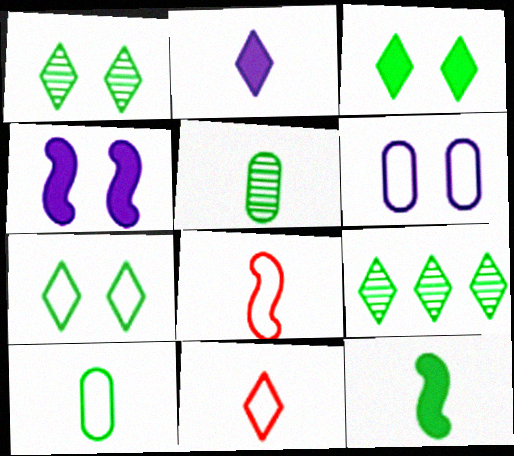[[1, 3, 7], 
[2, 5, 8]]